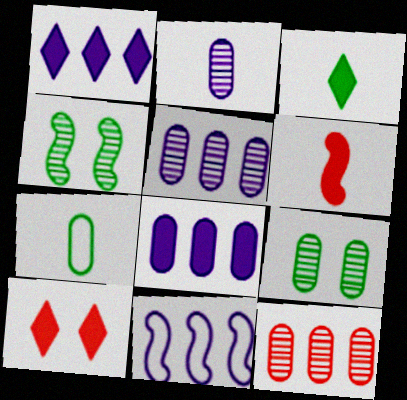[[1, 3, 10], 
[1, 5, 11], 
[2, 9, 12], 
[4, 6, 11]]